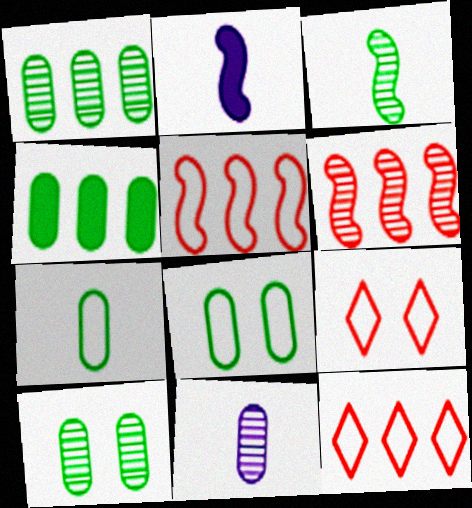[[1, 2, 9], 
[2, 10, 12], 
[4, 7, 10]]